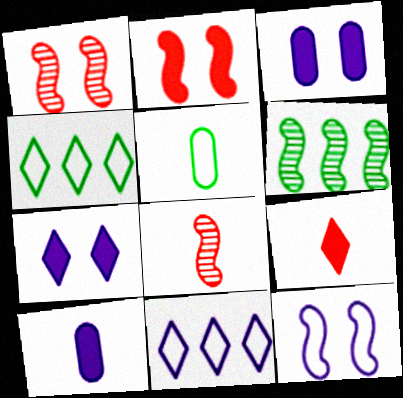[[1, 4, 10], 
[3, 4, 8]]